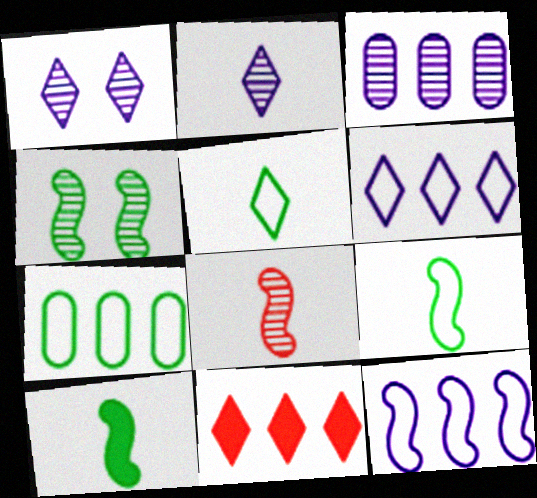[[1, 5, 11]]